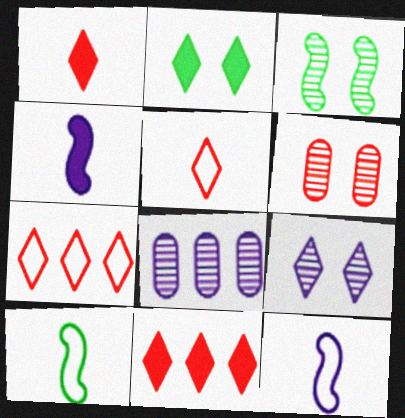[[3, 6, 9]]